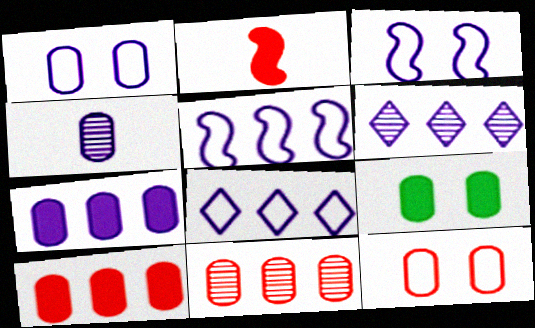[[1, 4, 7], 
[5, 6, 7]]